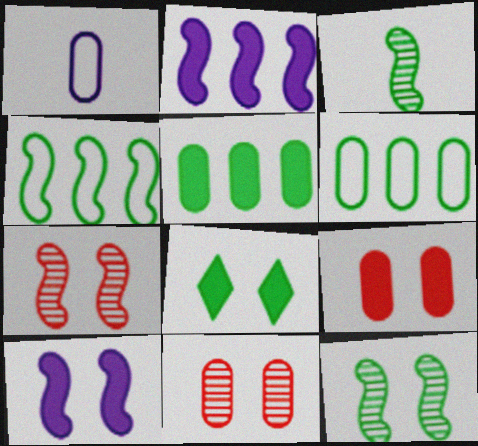[[1, 5, 11], 
[3, 6, 8], 
[8, 9, 10]]